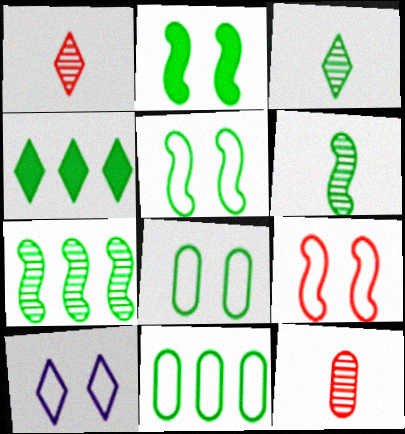[[1, 4, 10], 
[2, 3, 11], 
[4, 6, 8], 
[4, 7, 11], 
[8, 9, 10]]